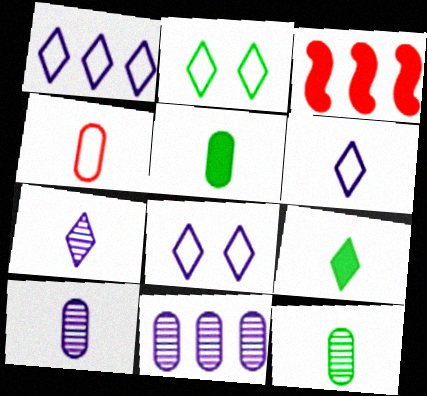[[1, 6, 8], 
[2, 3, 10], 
[3, 8, 12], 
[4, 5, 10]]